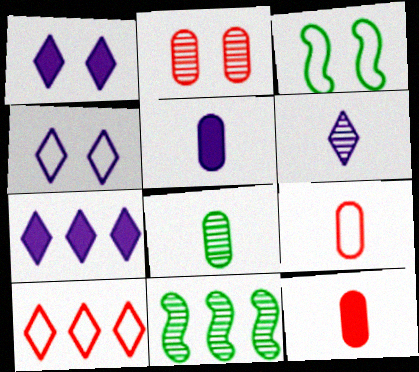[[1, 2, 3], 
[1, 9, 11], 
[2, 6, 11], 
[4, 6, 7], 
[4, 11, 12], 
[5, 8, 9]]